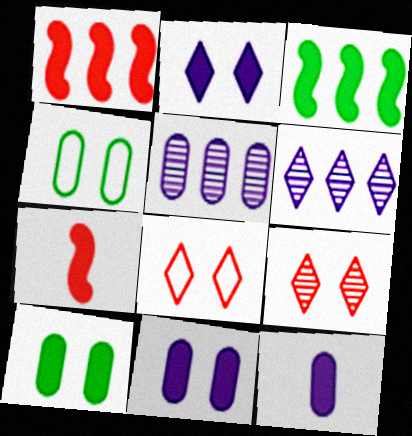[[4, 6, 7]]